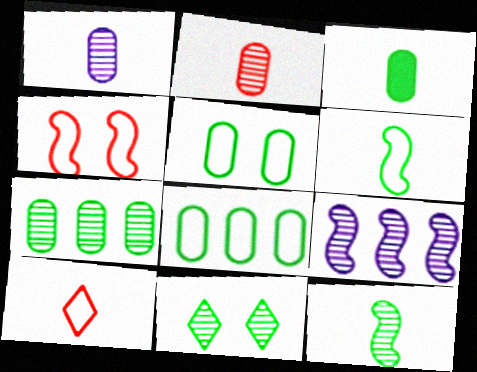[[2, 9, 11], 
[3, 5, 7], 
[7, 11, 12]]